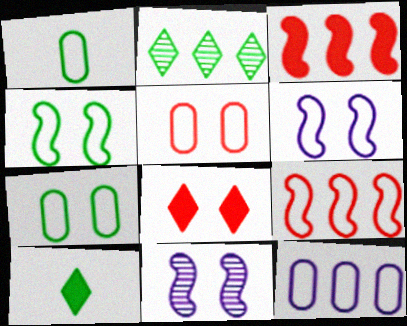[[1, 5, 12], 
[2, 3, 12], 
[7, 8, 11]]